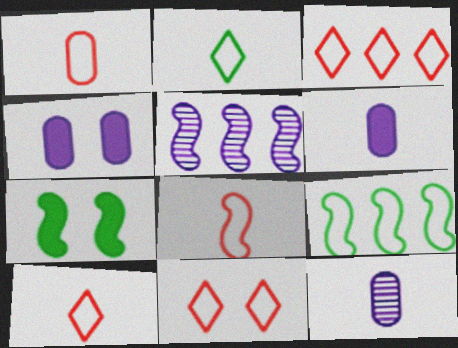[[1, 8, 10], 
[3, 7, 12], 
[3, 10, 11], 
[5, 7, 8]]